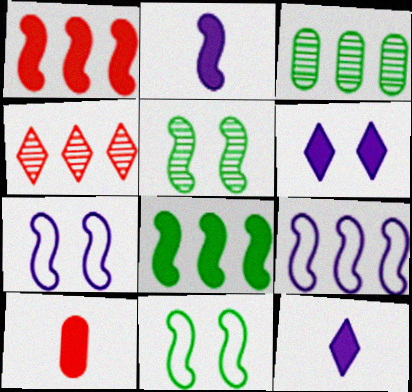[[6, 8, 10]]